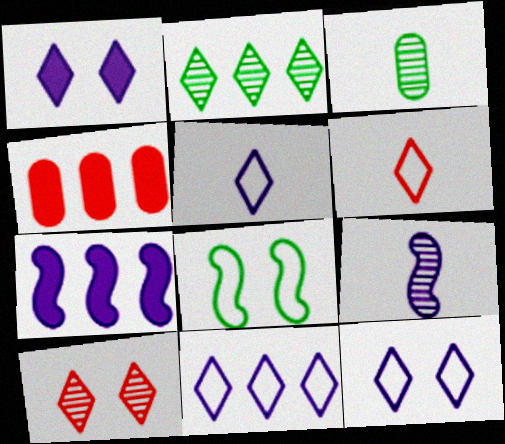[[1, 2, 6], 
[5, 11, 12]]